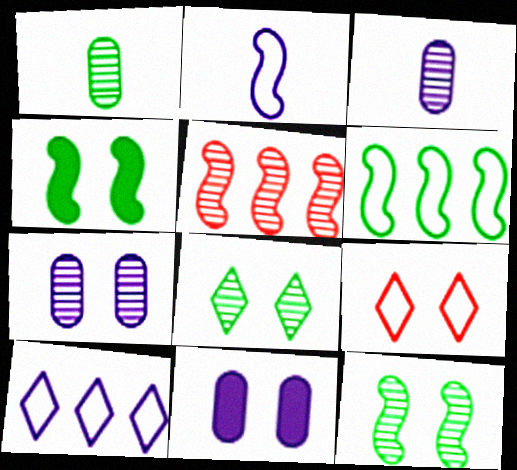[[2, 4, 5], 
[3, 5, 8], 
[4, 7, 9], 
[9, 11, 12]]